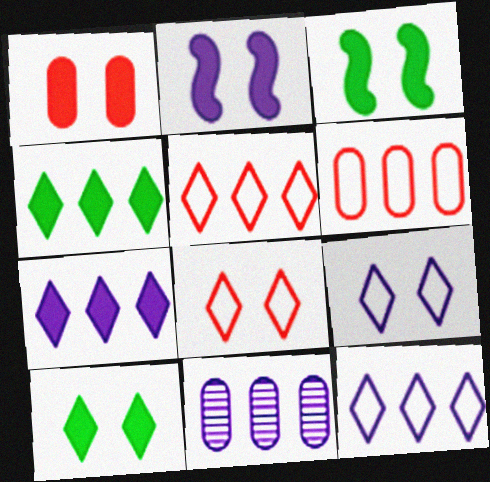[[1, 2, 10]]